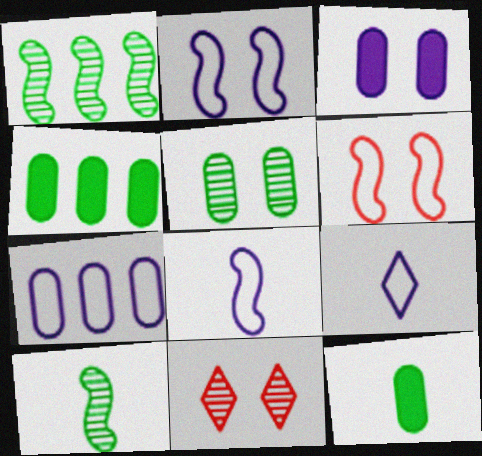[[2, 7, 9], 
[4, 8, 11]]